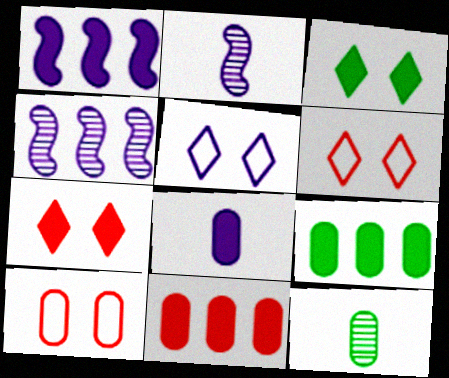[[1, 6, 12], 
[2, 6, 9], 
[4, 5, 8]]